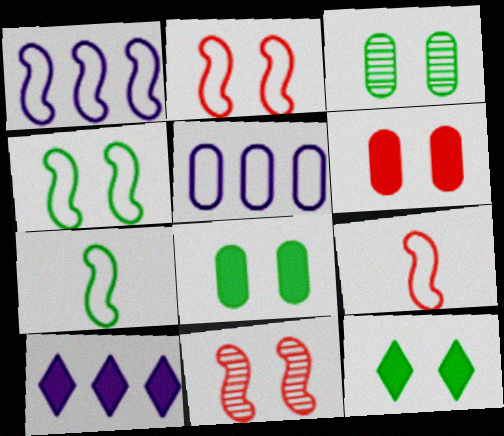[[1, 2, 7], 
[1, 4, 9], 
[3, 4, 12], 
[3, 9, 10]]